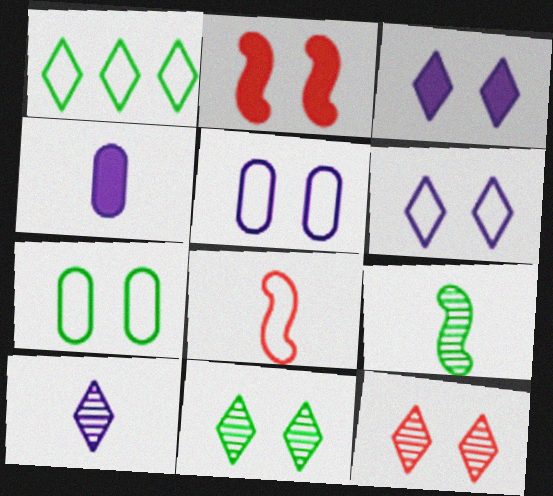[[1, 5, 8], 
[2, 5, 11]]